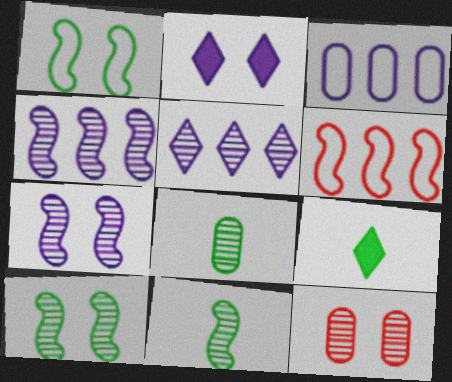[[1, 2, 12], 
[2, 6, 8], 
[5, 11, 12]]